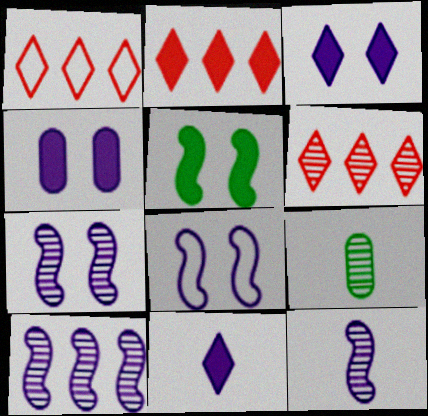[[1, 2, 6], 
[2, 8, 9], 
[6, 7, 9], 
[7, 10, 12]]